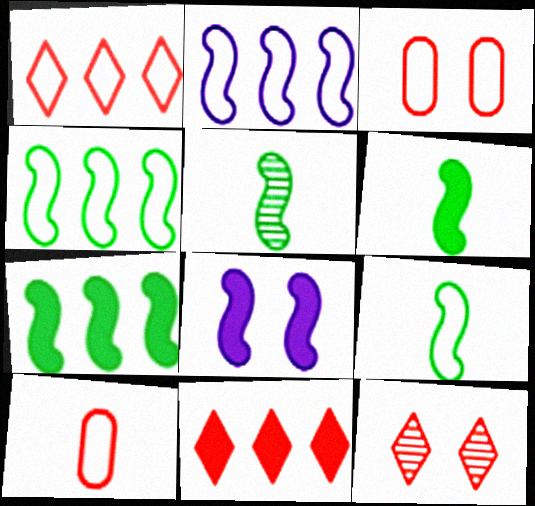[[5, 6, 9]]